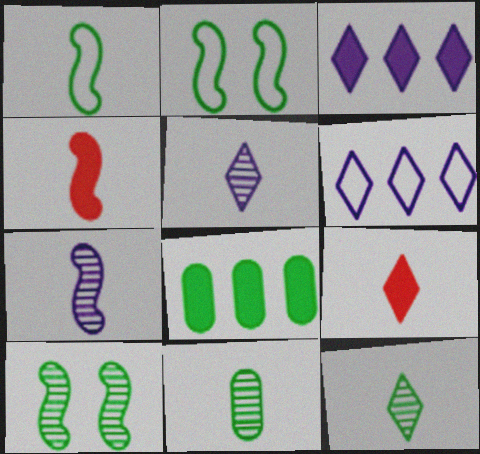[[1, 4, 7], 
[2, 8, 12]]